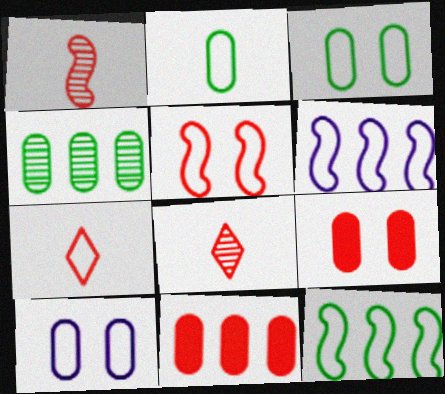[[3, 6, 7], 
[5, 8, 11], 
[7, 10, 12]]